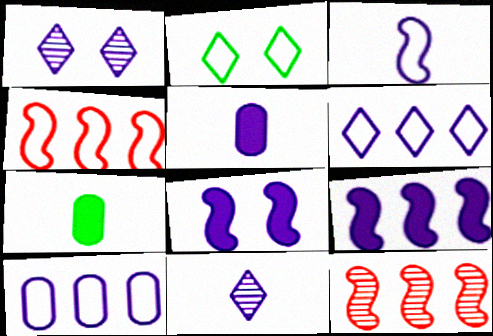[[1, 4, 7], 
[2, 5, 12], 
[3, 5, 11], 
[8, 10, 11]]